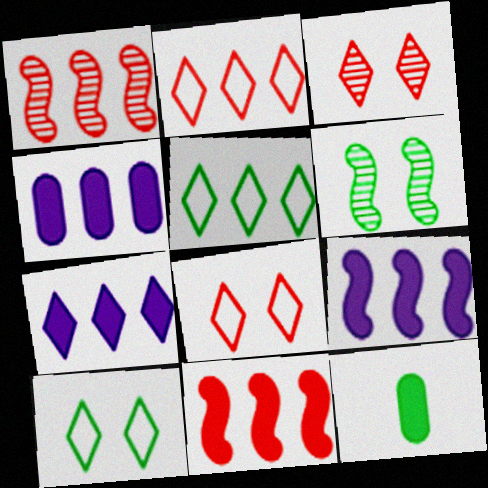[[1, 4, 5], 
[4, 7, 9], 
[5, 6, 12]]